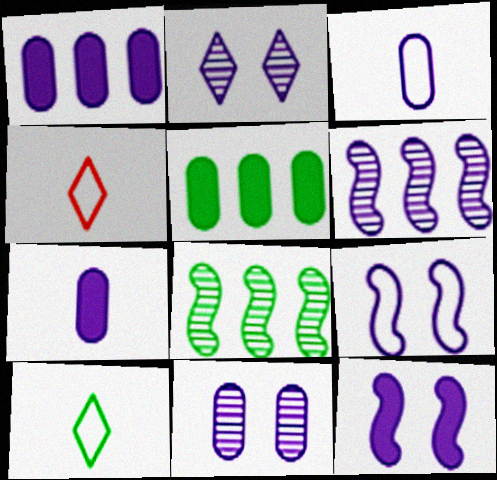[[1, 3, 11]]